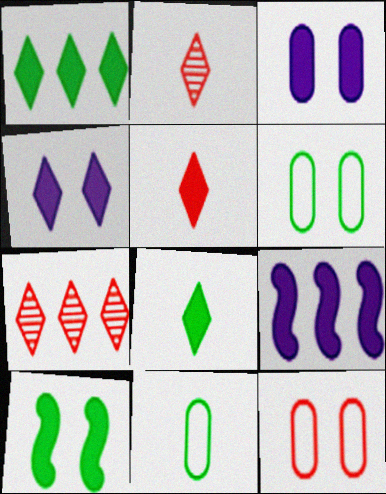[[1, 4, 5], 
[2, 6, 9]]